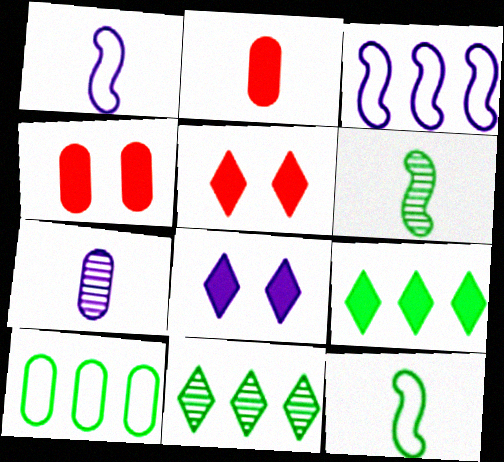[[1, 4, 11], 
[3, 7, 8], 
[4, 7, 10]]